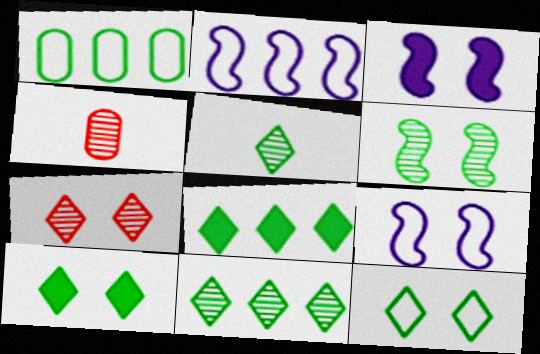[[2, 4, 10], 
[4, 8, 9], 
[5, 8, 12]]